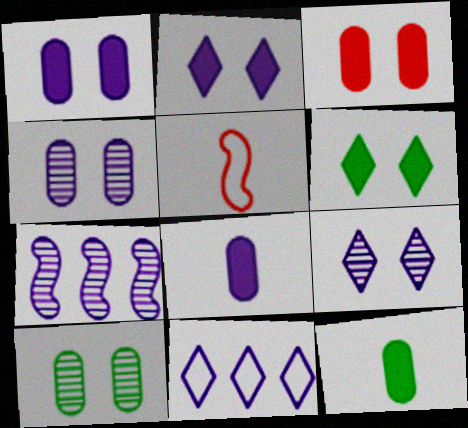[]